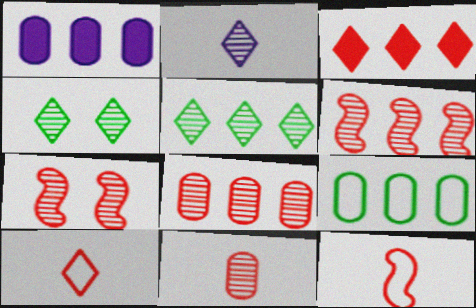[[1, 4, 12], 
[1, 8, 9]]